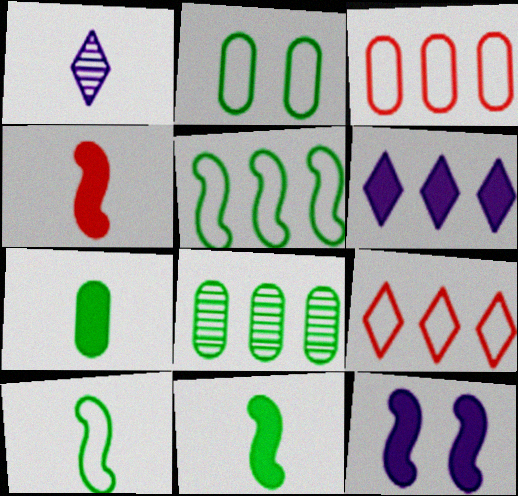[[2, 7, 8]]